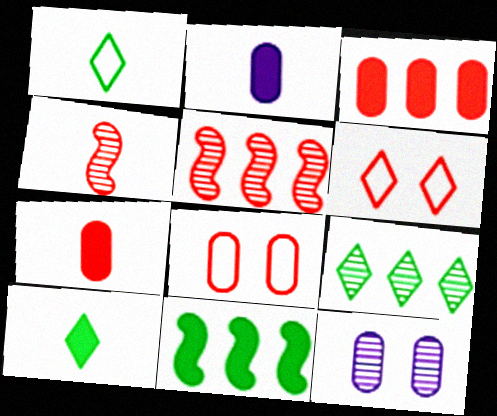[[1, 2, 4], 
[3, 4, 6], 
[4, 9, 12], 
[5, 6, 7]]